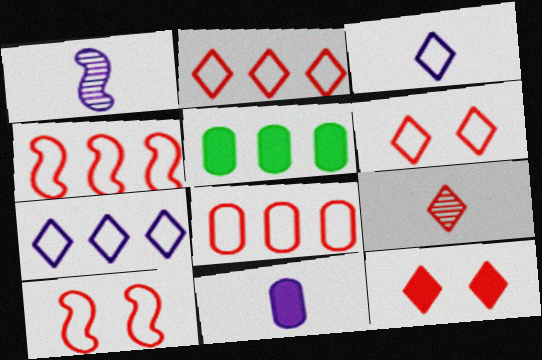[[1, 3, 11], 
[1, 5, 6], 
[2, 4, 8], 
[2, 9, 12]]